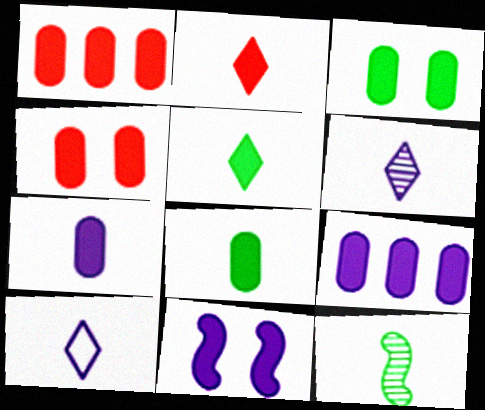[[1, 3, 7], 
[1, 5, 11], 
[4, 8, 9]]